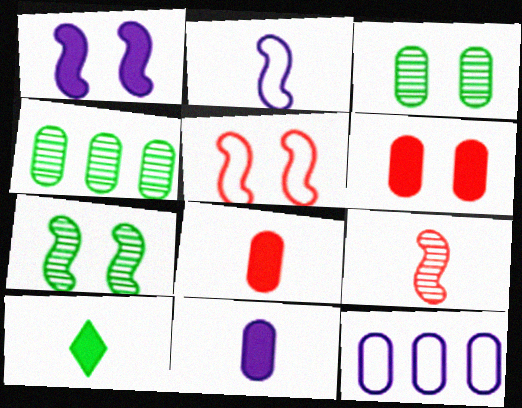[[1, 5, 7], 
[3, 8, 12]]